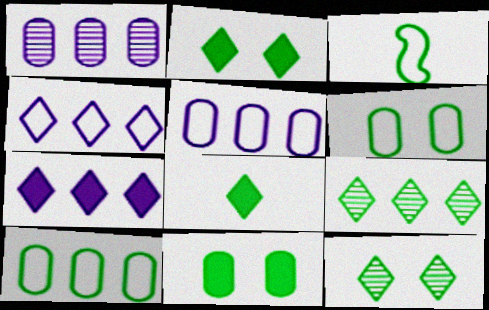[[3, 9, 11]]